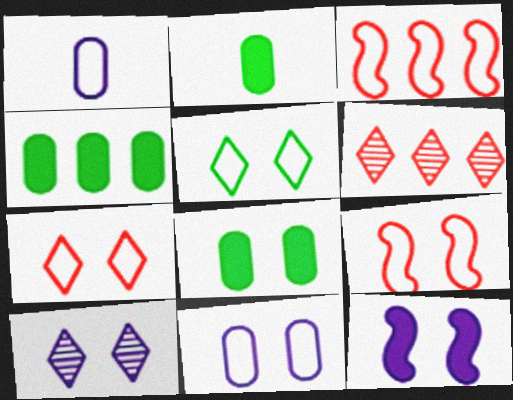[[1, 3, 5], 
[2, 3, 10], 
[2, 4, 8], 
[5, 9, 11], 
[8, 9, 10], 
[10, 11, 12]]